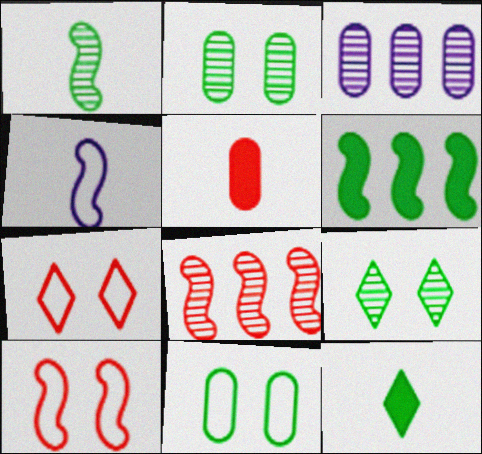[[3, 5, 11], 
[3, 10, 12], 
[5, 7, 8]]